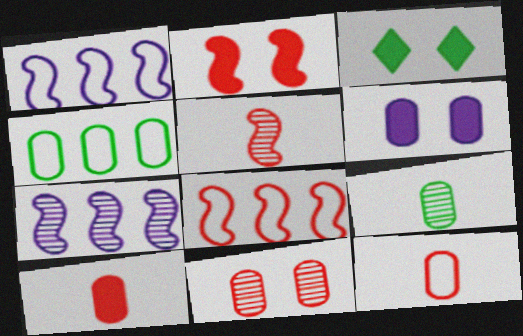[[2, 3, 6], 
[2, 5, 8], 
[3, 7, 12]]